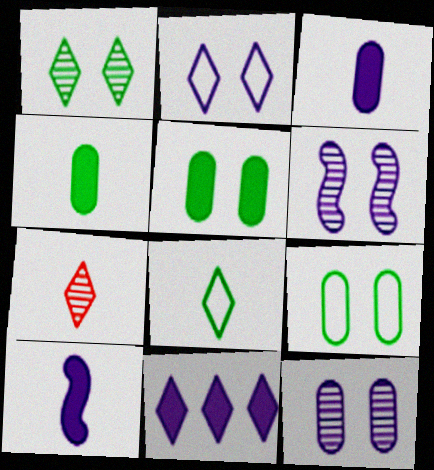[]